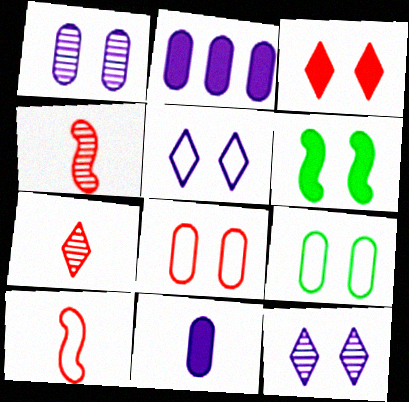[[6, 8, 12]]